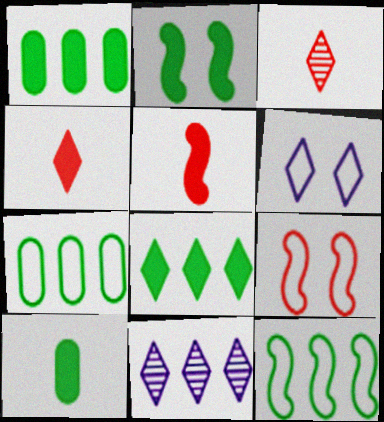[[2, 8, 10], 
[3, 6, 8], 
[9, 10, 11]]